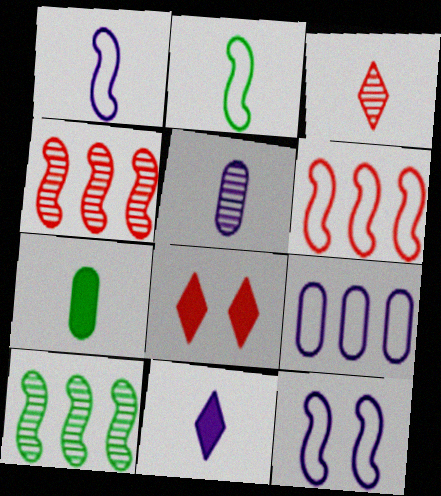[[1, 3, 7], 
[1, 5, 11], 
[2, 6, 12]]